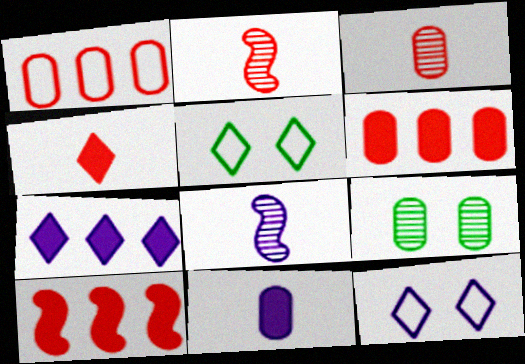[[1, 9, 11], 
[5, 6, 8]]